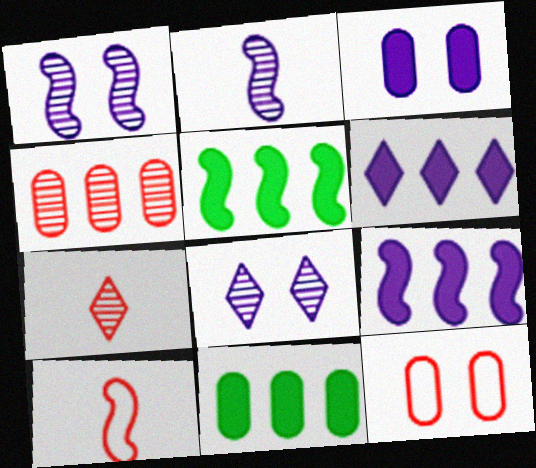[[1, 5, 10], 
[8, 10, 11]]